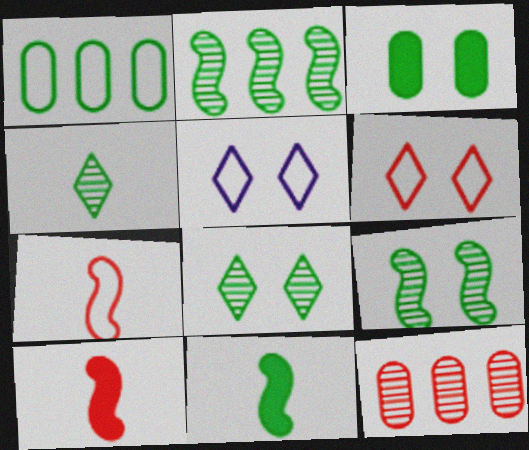[[1, 5, 7], 
[1, 8, 11], 
[5, 11, 12], 
[6, 10, 12]]